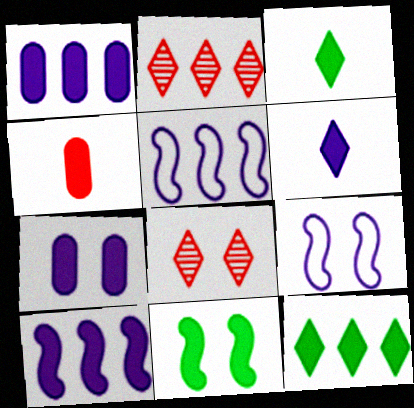[[6, 7, 10]]